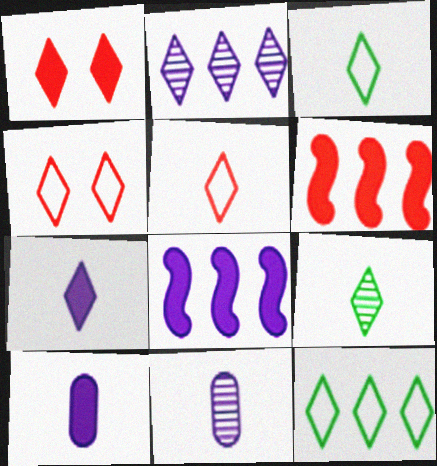[[1, 2, 3], 
[5, 7, 9]]